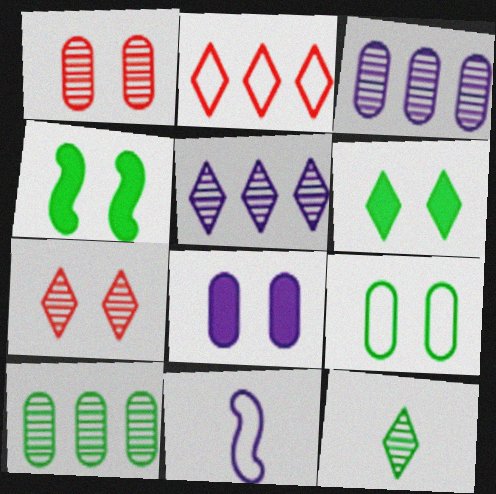[[1, 8, 9], 
[2, 9, 11], 
[5, 7, 12], 
[5, 8, 11]]